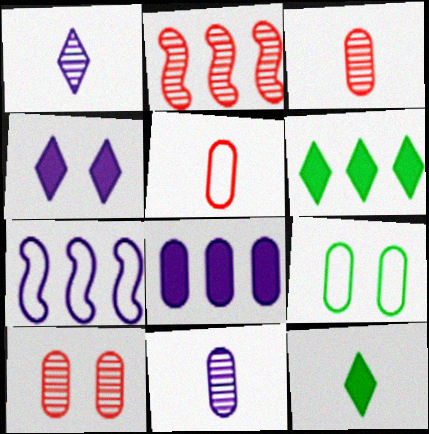[[3, 8, 9], 
[4, 7, 11], 
[7, 10, 12]]